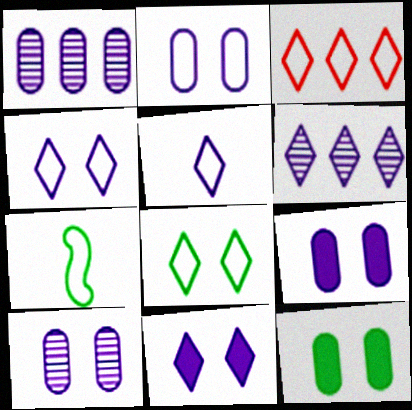[[2, 3, 7], 
[2, 9, 10], 
[3, 5, 8], 
[5, 6, 11]]